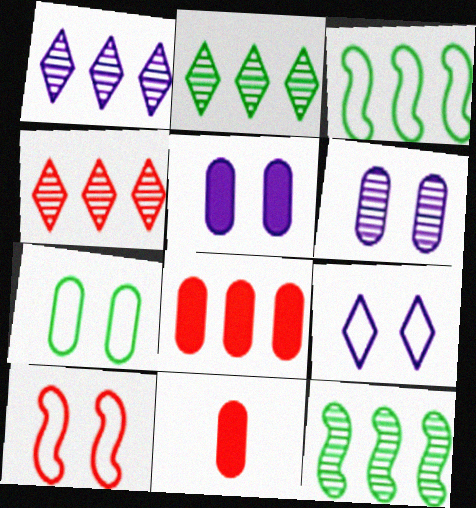[[1, 2, 4], 
[1, 3, 8], 
[4, 10, 11], 
[7, 9, 10], 
[9, 11, 12]]